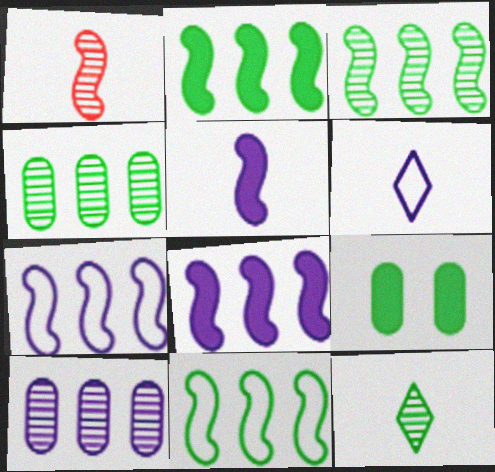[[2, 3, 11], 
[9, 11, 12]]